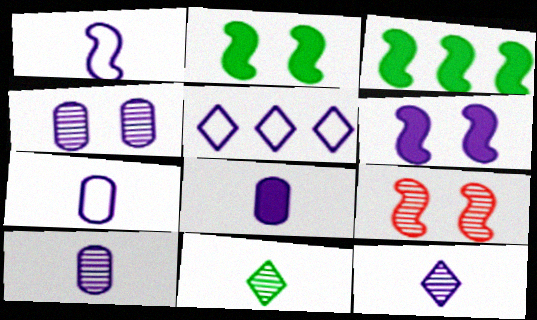[[1, 3, 9], 
[1, 8, 12], 
[5, 6, 10], 
[7, 8, 10]]